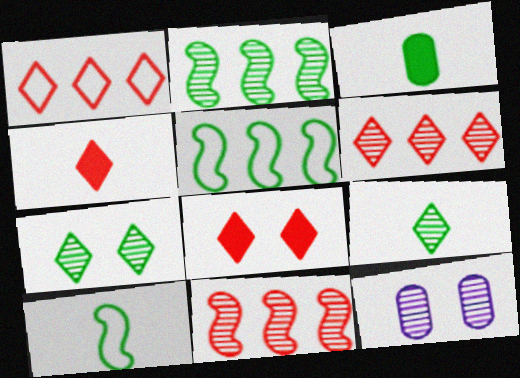[[3, 5, 7], 
[3, 9, 10], 
[4, 5, 12], 
[9, 11, 12]]